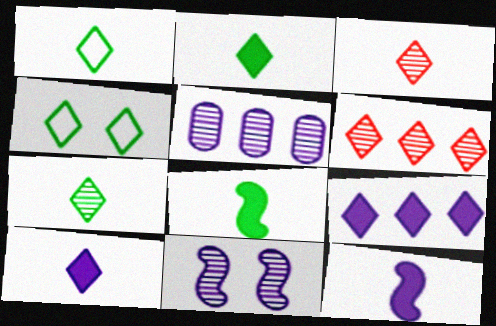[[1, 2, 7], 
[1, 3, 10], 
[3, 4, 9], 
[4, 6, 10]]